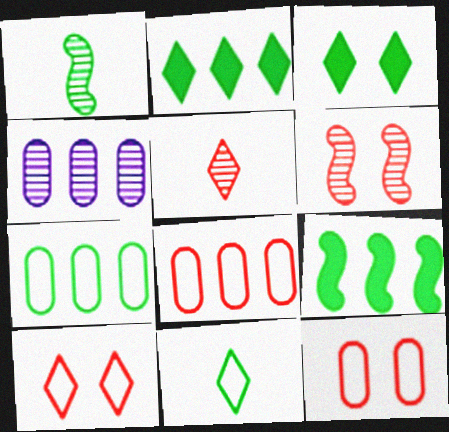[[1, 3, 7]]